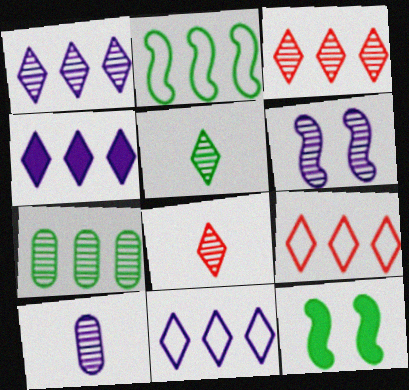[[1, 4, 11], 
[1, 6, 10], 
[6, 7, 8], 
[9, 10, 12]]